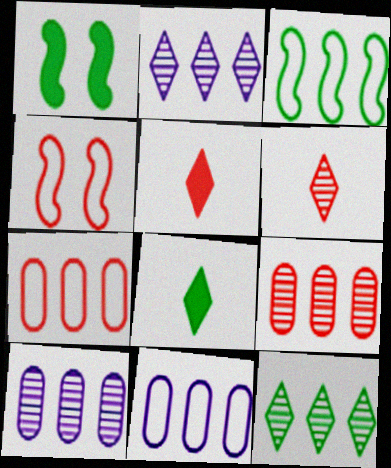[[1, 6, 11], 
[4, 5, 9], 
[4, 8, 10]]